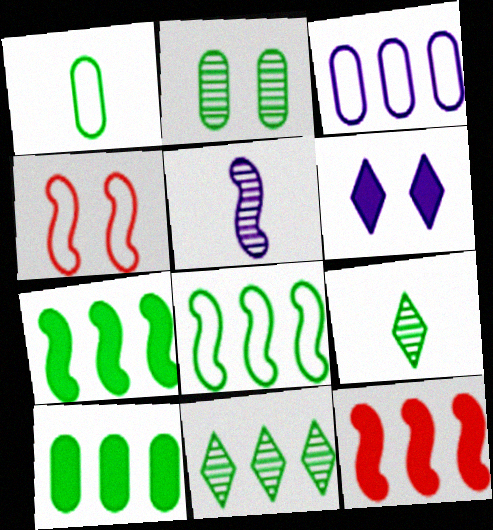[[1, 2, 10], 
[2, 4, 6], 
[3, 5, 6], 
[3, 11, 12], 
[4, 5, 7], 
[8, 10, 11]]